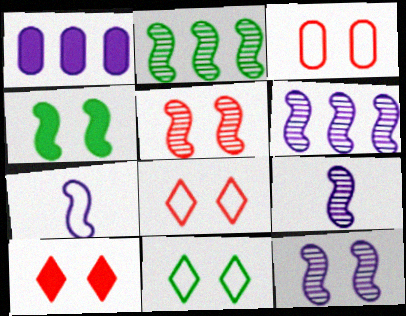[[2, 5, 9], 
[3, 5, 10], 
[6, 9, 12]]